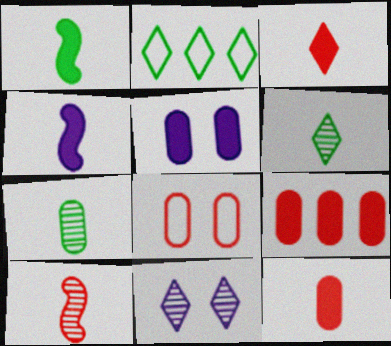[[2, 3, 11], 
[2, 5, 10]]